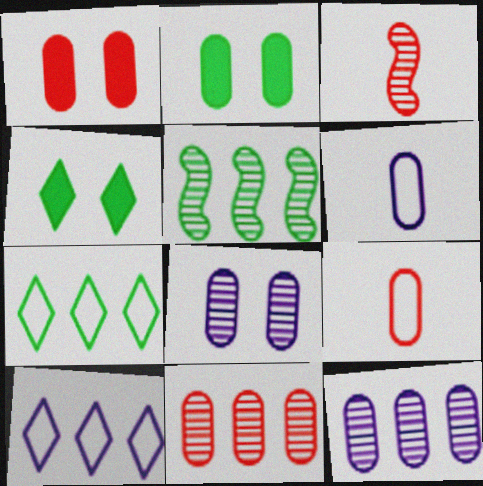[[1, 9, 11], 
[2, 3, 10], 
[2, 6, 11], 
[2, 9, 12]]